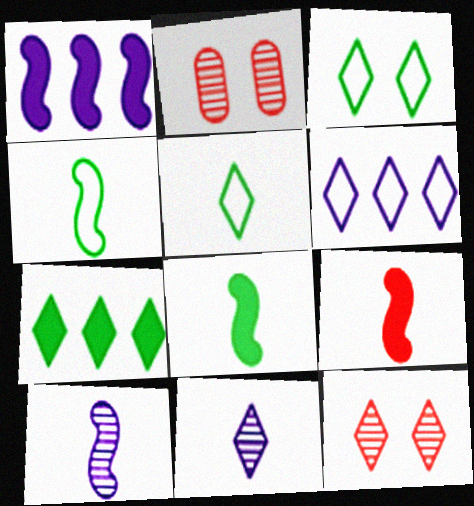[[1, 2, 5], 
[2, 6, 8], 
[4, 9, 10]]